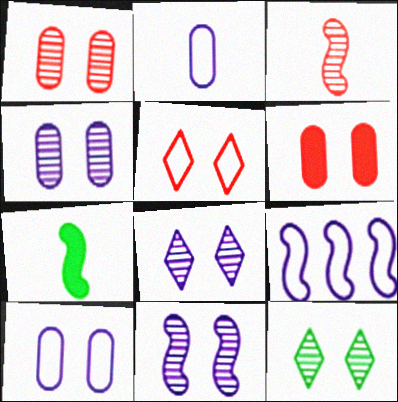[[1, 11, 12], 
[4, 8, 11]]